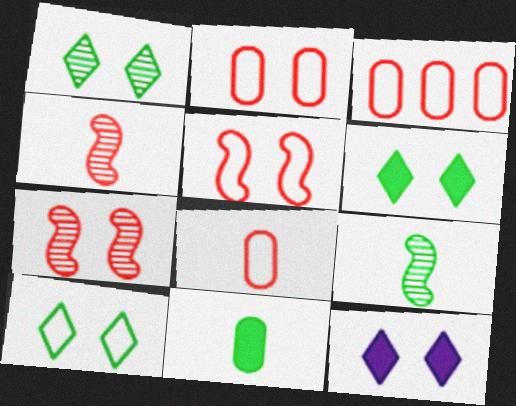[[1, 6, 10], 
[2, 3, 8], 
[3, 9, 12]]